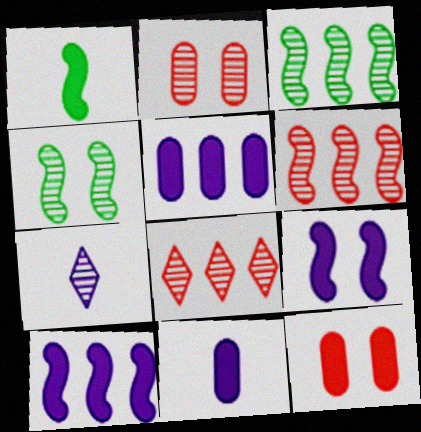[[2, 3, 7]]